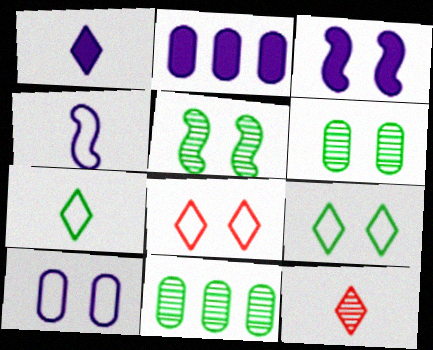[[1, 2, 3], 
[1, 7, 12], 
[3, 6, 8]]